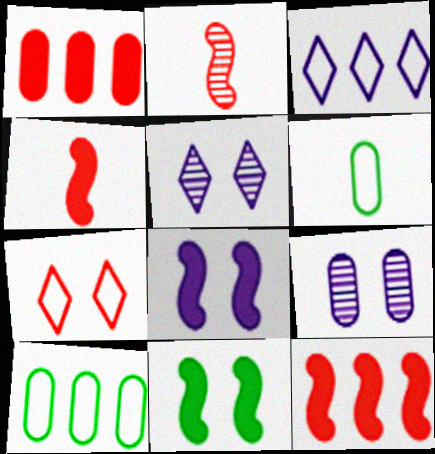[[1, 2, 7], 
[1, 6, 9], 
[4, 5, 10], 
[5, 6, 12], 
[7, 9, 11]]